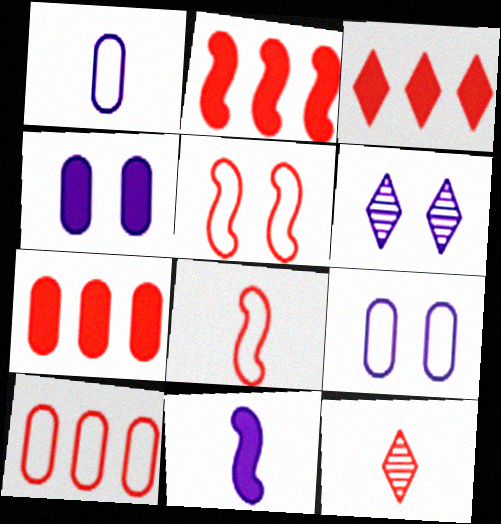[[2, 3, 7], 
[5, 7, 12]]